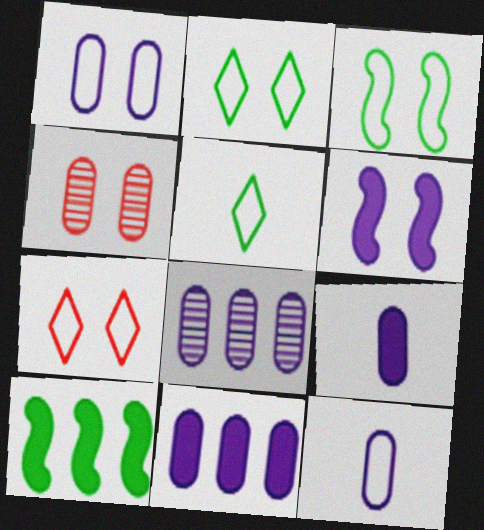[[1, 3, 7], 
[1, 8, 9], 
[2, 4, 6]]